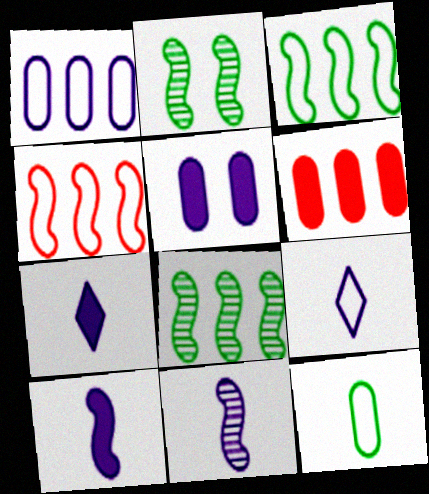[[2, 4, 10], 
[2, 6, 9]]